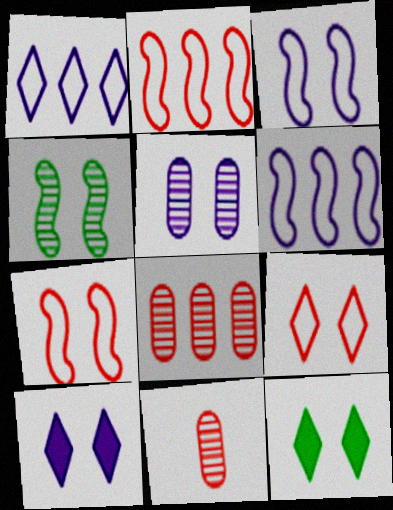[[3, 5, 10], 
[5, 7, 12], 
[6, 11, 12]]